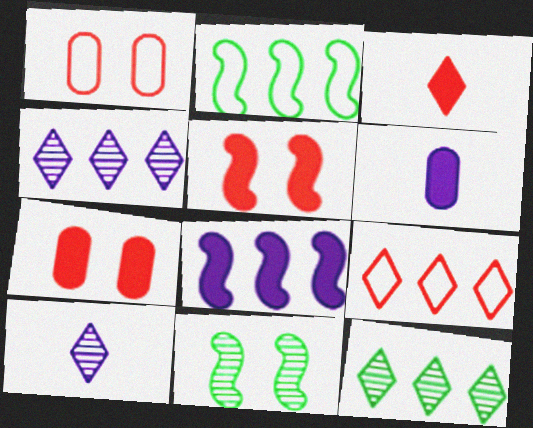[[2, 7, 10], 
[6, 9, 11]]